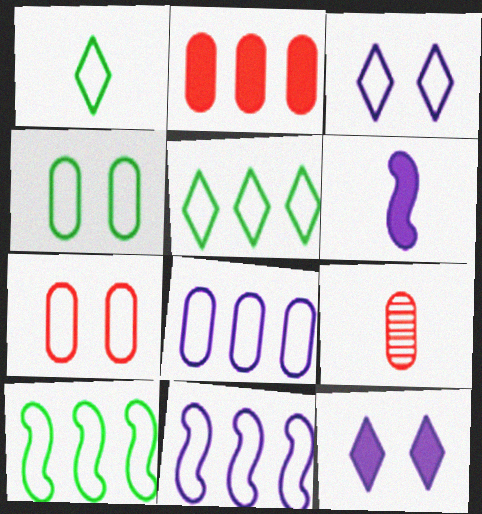[[1, 4, 10], 
[1, 6, 9], 
[1, 7, 11], 
[2, 7, 9], 
[9, 10, 12]]